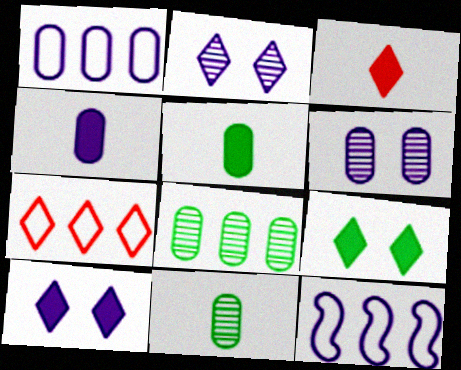[[1, 4, 6], 
[2, 4, 12]]